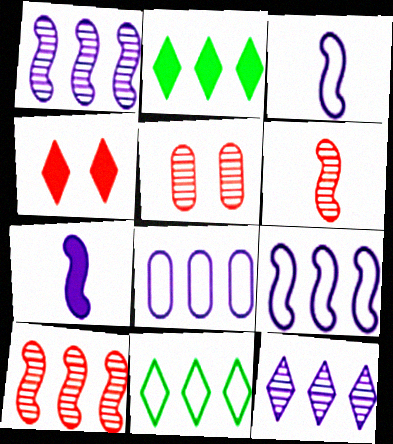[[2, 3, 5], 
[2, 8, 10], 
[5, 7, 11]]